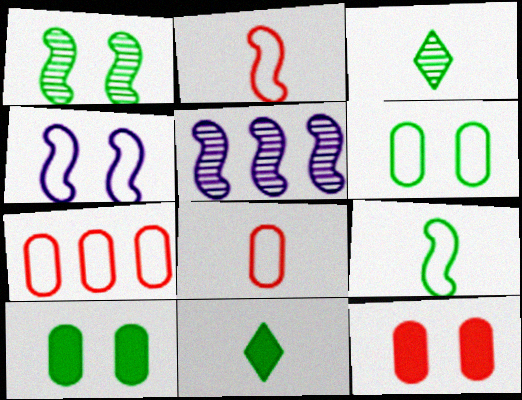[]